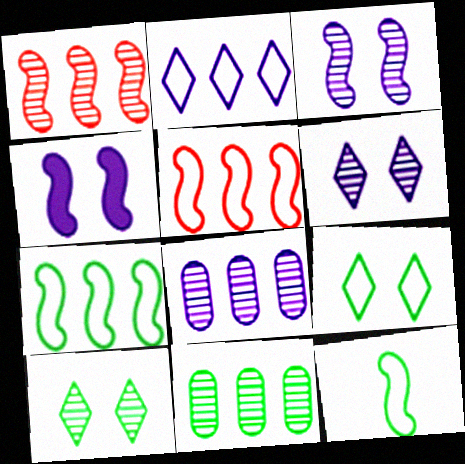[[1, 4, 12]]